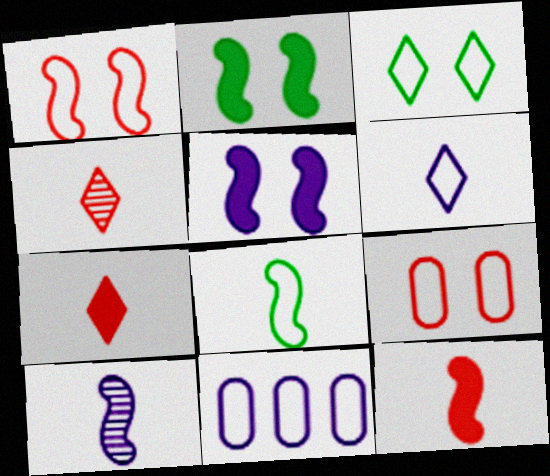[[2, 4, 11], 
[8, 10, 12]]